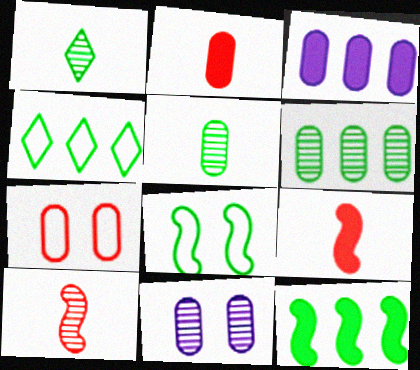[[3, 5, 7], 
[4, 6, 12], 
[4, 9, 11]]